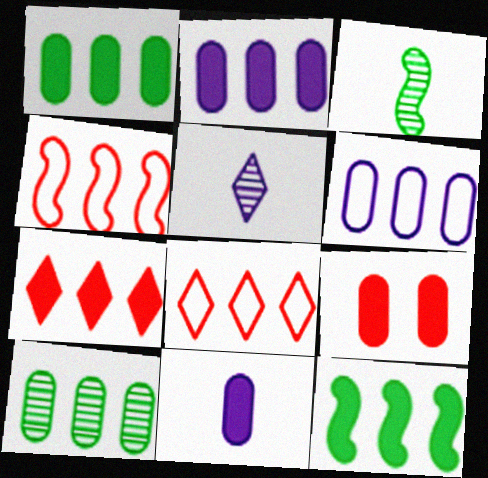[[1, 9, 11], 
[2, 7, 12]]